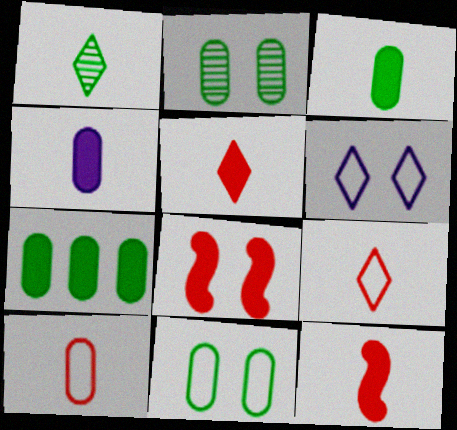[[2, 6, 8]]